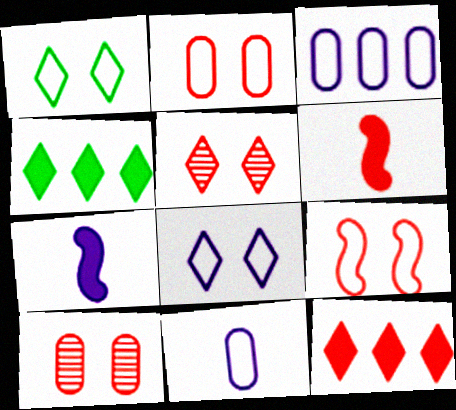[]